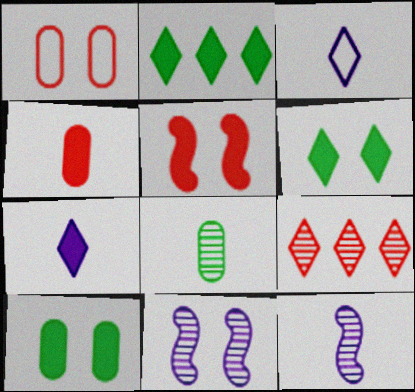[[1, 2, 12], 
[1, 6, 11], 
[3, 6, 9], 
[8, 9, 11]]